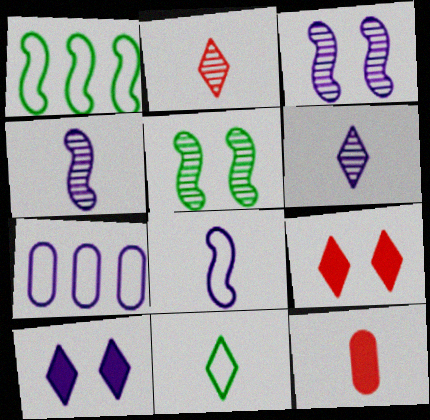[[4, 7, 10], 
[4, 11, 12]]